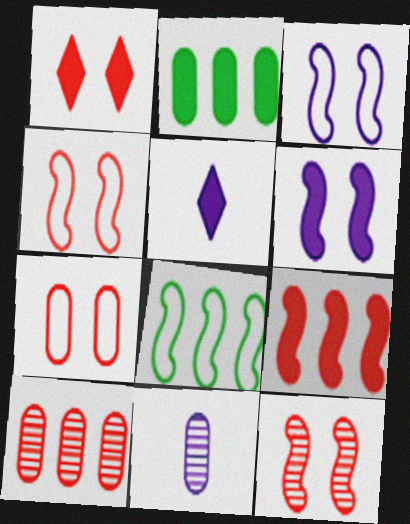[[1, 7, 12], 
[1, 8, 11], 
[2, 7, 11]]